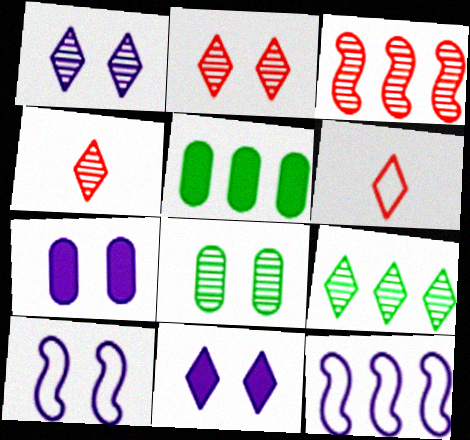[[1, 4, 9], 
[1, 7, 10], 
[4, 5, 10], 
[6, 9, 11]]